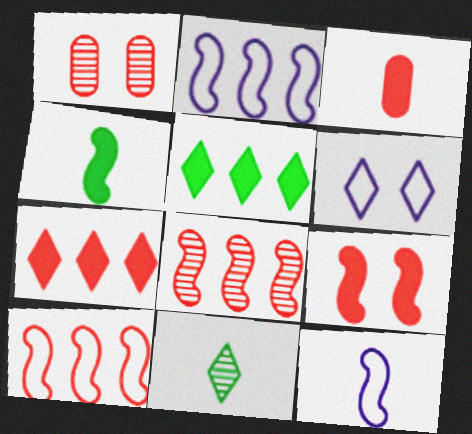[[1, 5, 12], 
[3, 7, 9], 
[3, 11, 12], 
[6, 7, 11]]